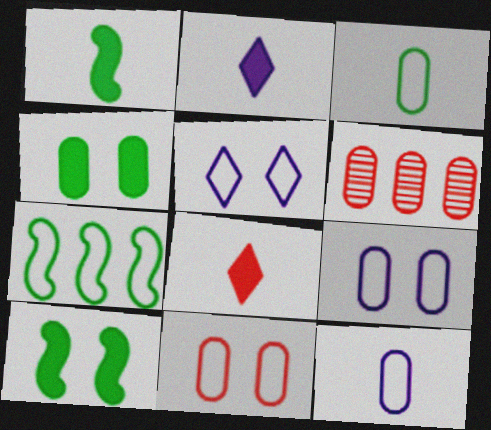[[1, 5, 6], 
[4, 6, 12]]